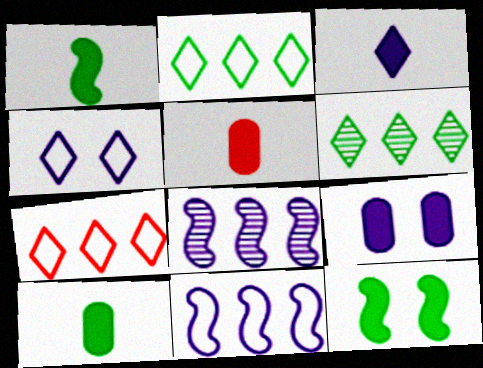[[1, 3, 5]]